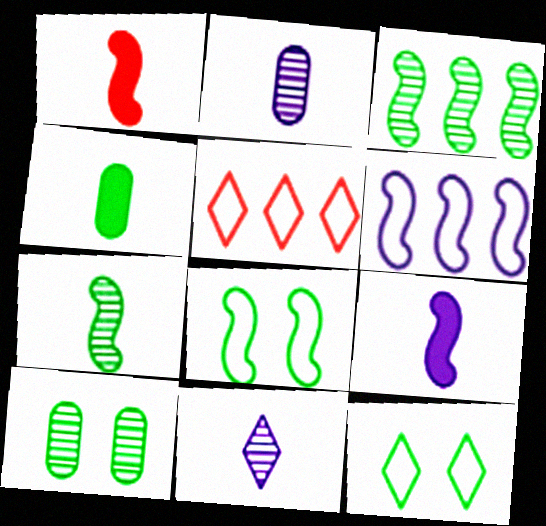[[3, 4, 12], 
[5, 9, 10]]